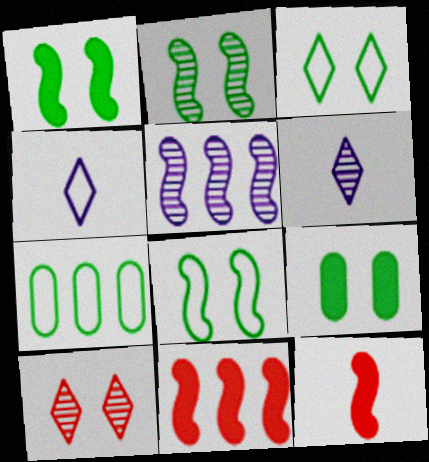[[1, 2, 8], 
[2, 3, 9], 
[5, 8, 12]]